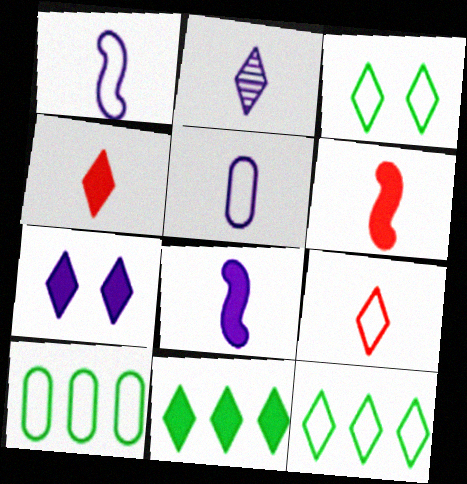[[2, 5, 8], 
[4, 7, 11]]